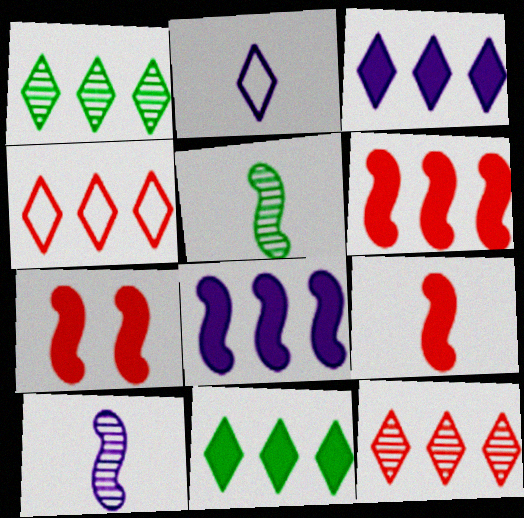[[1, 3, 4], 
[6, 7, 9]]